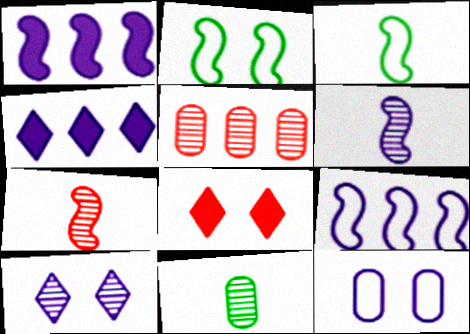[[1, 2, 7], 
[4, 6, 12], 
[8, 9, 11]]